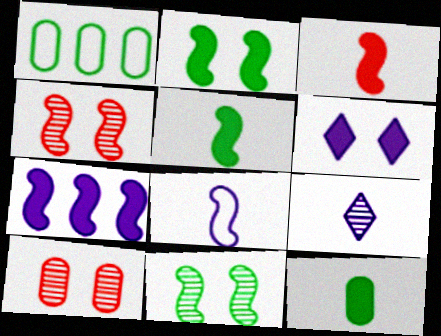[[2, 3, 7]]